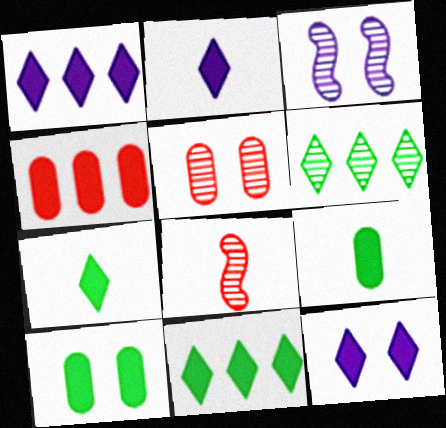[[1, 2, 12]]